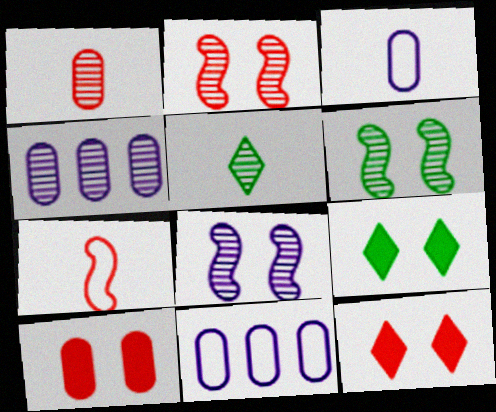[[2, 4, 5], 
[2, 6, 8], 
[4, 7, 9]]